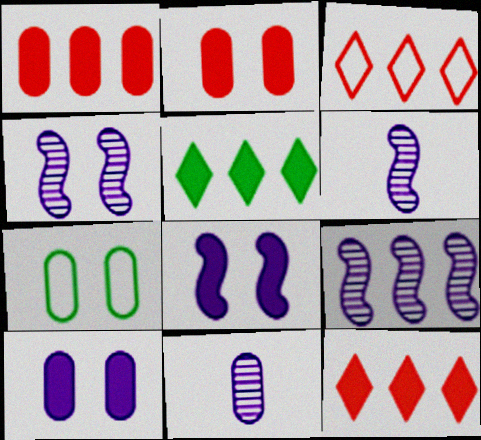[[1, 7, 11], 
[4, 6, 9], 
[6, 7, 12]]